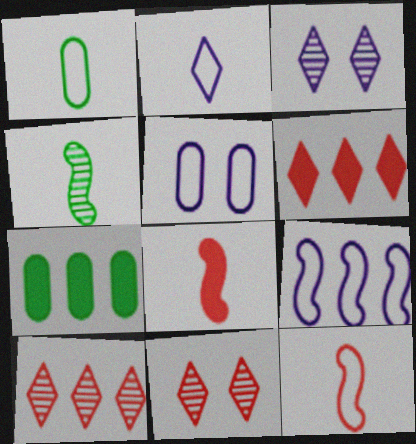[[1, 2, 12], 
[2, 5, 9], 
[3, 7, 12], 
[4, 5, 6], 
[7, 9, 10]]